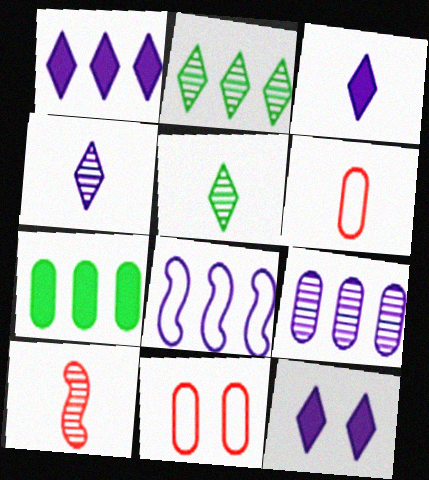[[1, 3, 12], 
[1, 8, 9]]